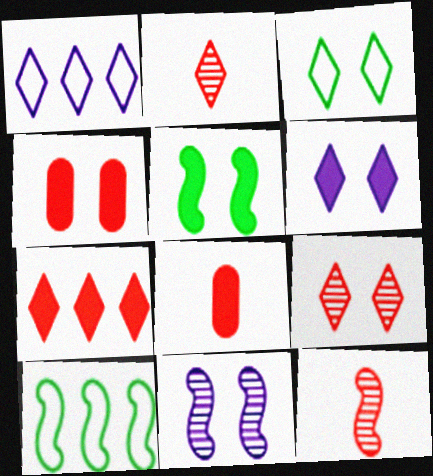[[3, 4, 11], 
[3, 6, 9], 
[4, 5, 6]]